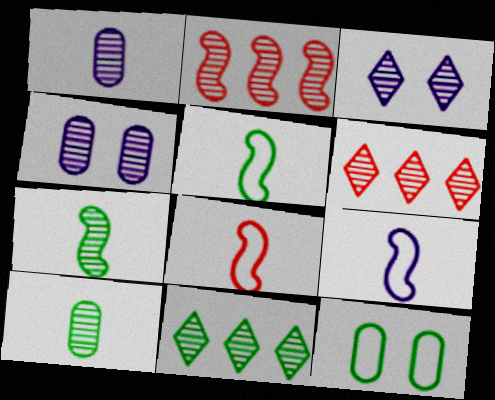[[2, 3, 10], 
[4, 6, 7], 
[5, 8, 9]]